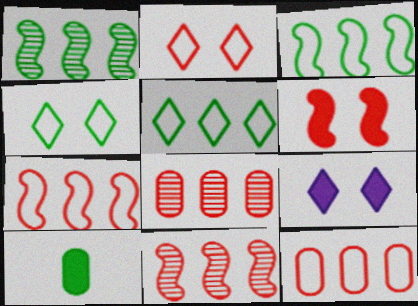[[1, 4, 10]]